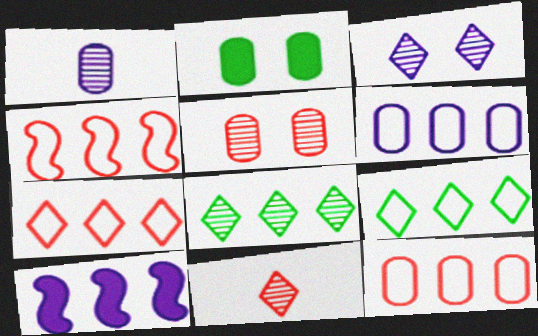[[1, 2, 12], 
[3, 8, 11], 
[4, 6, 9], 
[4, 7, 12], 
[8, 10, 12]]